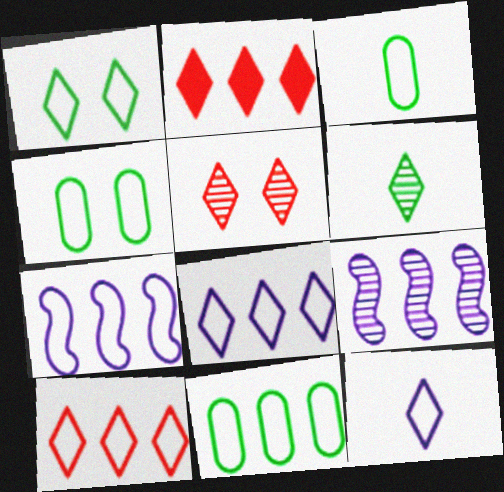[[1, 10, 12], 
[2, 9, 11], 
[3, 4, 11], 
[7, 10, 11]]